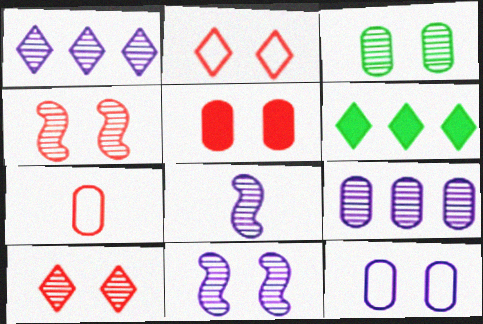[[2, 4, 5], 
[3, 5, 12], 
[3, 10, 11], 
[6, 7, 11]]